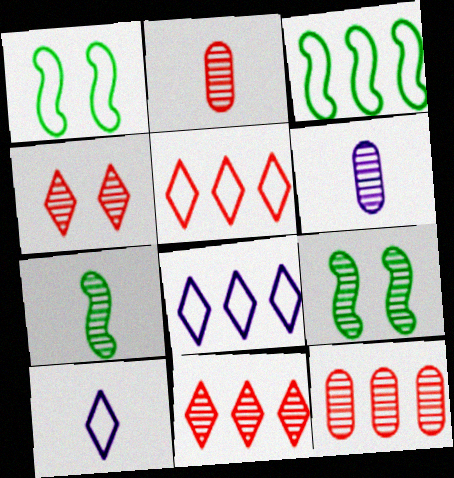[[6, 9, 11]]